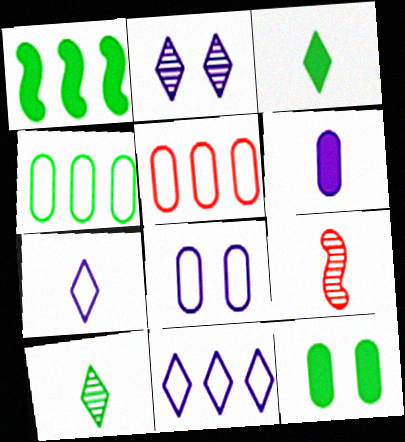[[1, 3, 12], 
[9, 11, 12]]